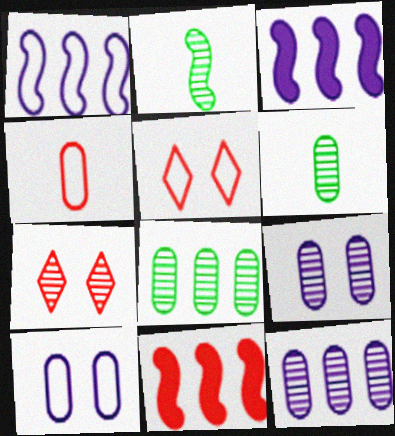[[2, 7, 12], 
[3, 5, 6], 
[4, 7, 11]]